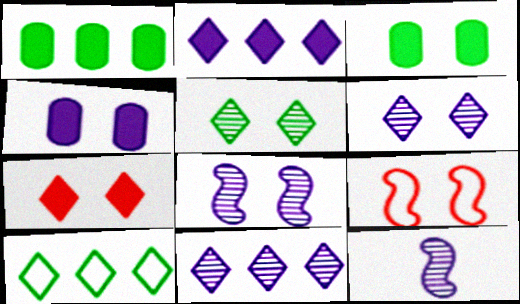[[3, 6, 9], 
[4, 5, 9]]